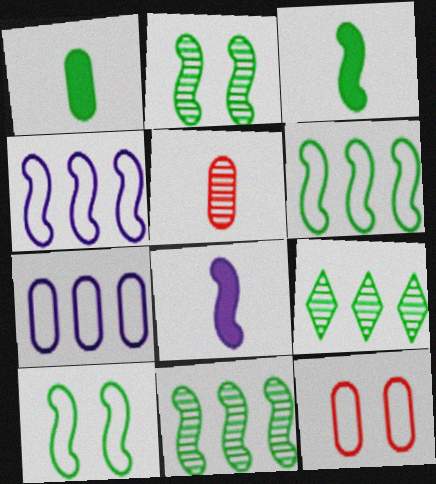[[1, 9, 10], 
[2, 3, 6], 
[3, 10, 11], 
[8, 9, 12]]